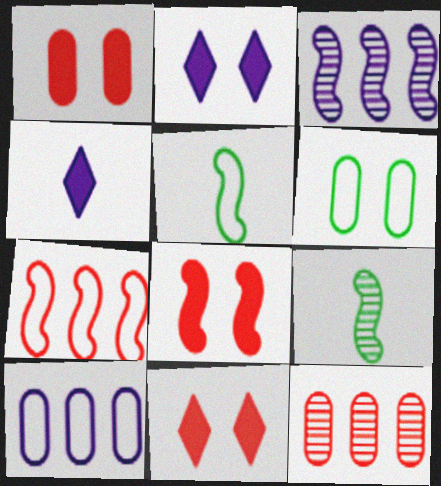[[1, 8, 11], 
[2, 5, 12], 
[3, 5, 8], 
[9, 10, 11]]